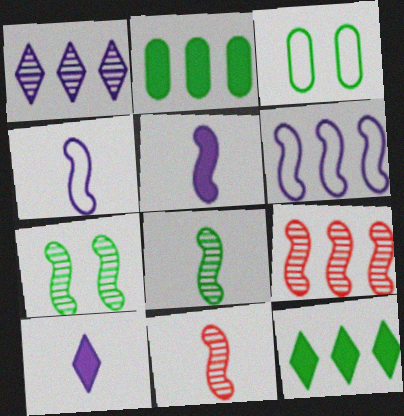[[3, 8, 12], 
[3, 9, 10]]